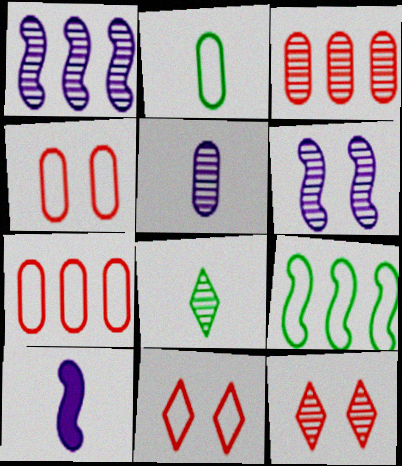[[3, 6, 8]]